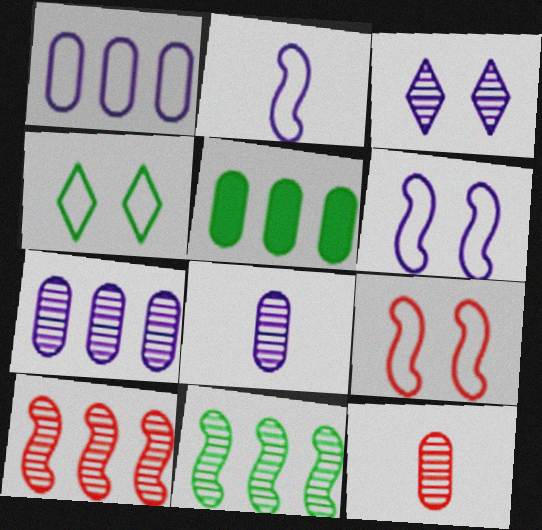[[3, 11, 12]]